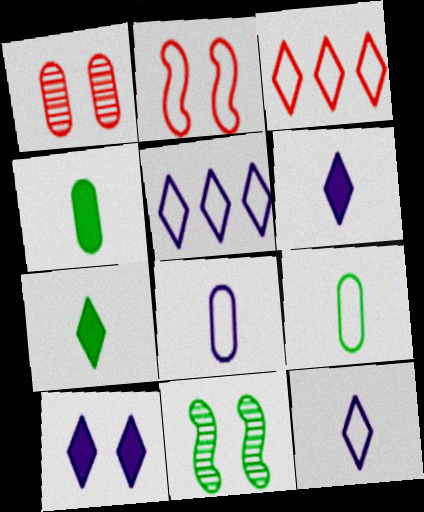[[2, 5, 9]]